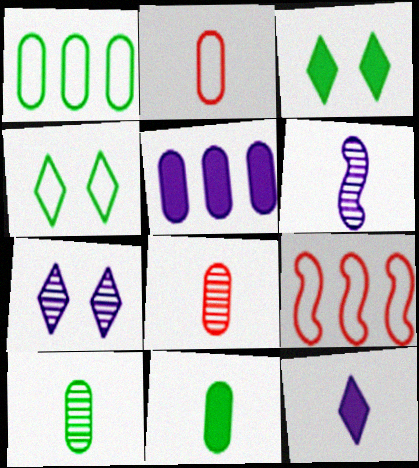[[7, 9, 11]]